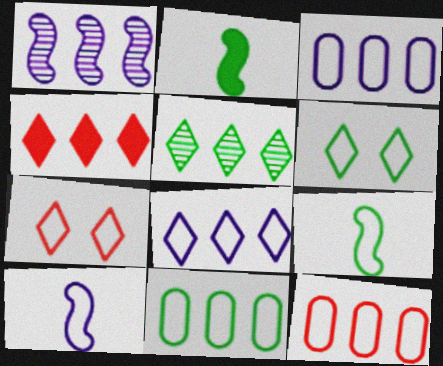[[1, 4, 11], 
[3, 7, 9], 
[3, 11, 12], 
[4, 5, 8], 
[6, 9, 11], 
[6, 10, 12], 
[7, 10, 11]]